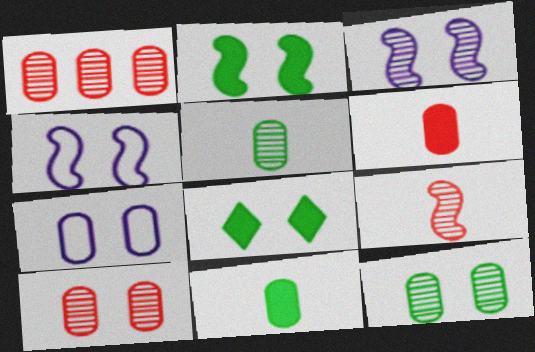[[1, 7, 11], 
[4, 8, 10]]